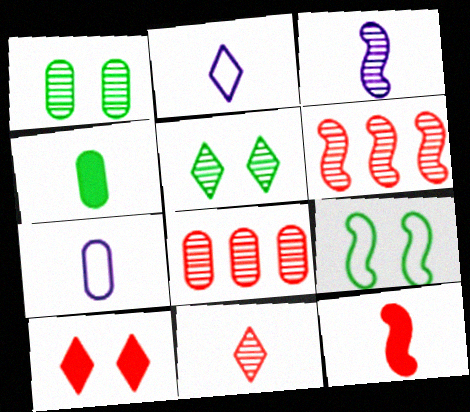[[3, 5, 8]]